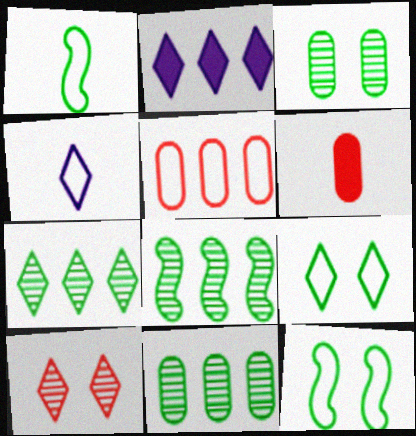[[2, 5, 8], 
[4, 5, 12], 
[7, 8, 11]]